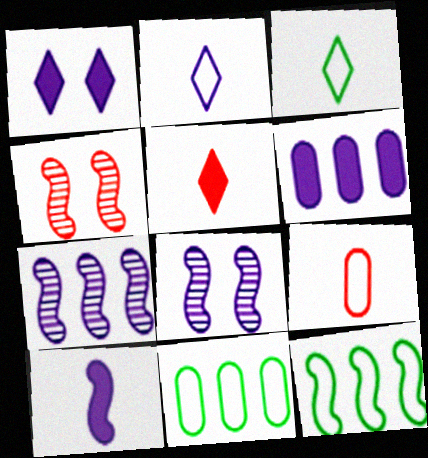[[1, 6, 10], 
[2, 6, 8], 
[3, 4, 6], 
[4, 10, 12], 
[5, 8, 11]]